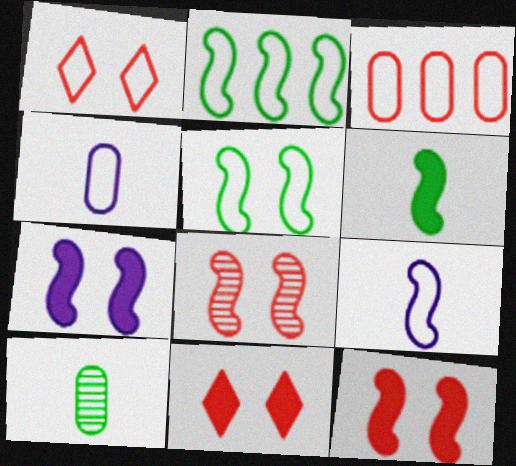[[1, 2, 4], 
[5, 7, 8]]